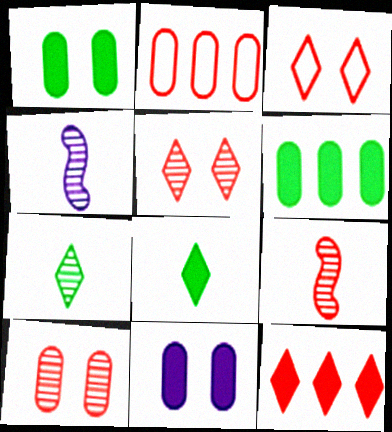[[3, 4, 6]]